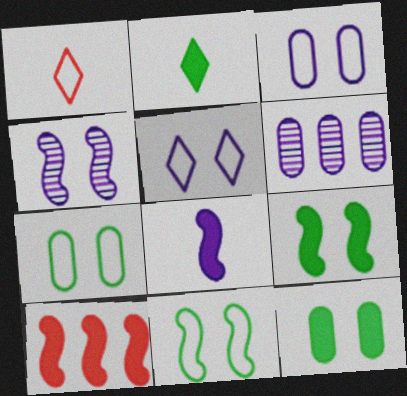[[1, 6, 9], 
[5, 6, 8], 
[8, 9, 10]]